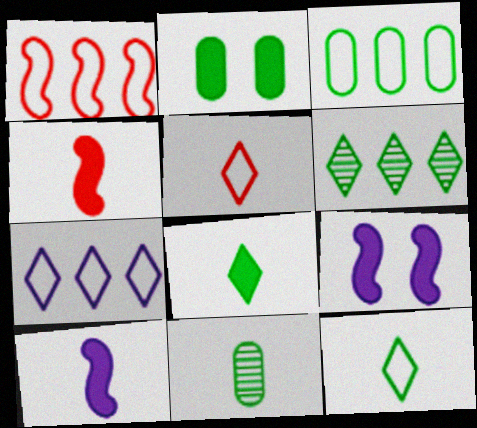[[1, 3, 7], 
[2, 3, 11], 
[5, 10, 11]]